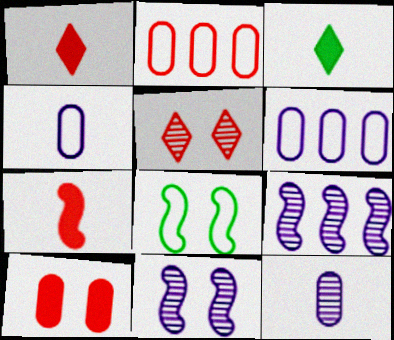[[2, 3, 11], 
[2, 5, 7], 
[7, 8, 9]]